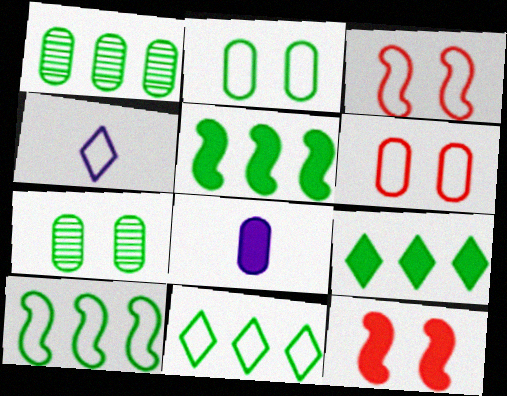[[1, 4, 12], 
[1, 5, 11], 
[1, 6, 8], 
[1, 9, 10], 
[4, 6, 10], 
[8, 9, 12]]